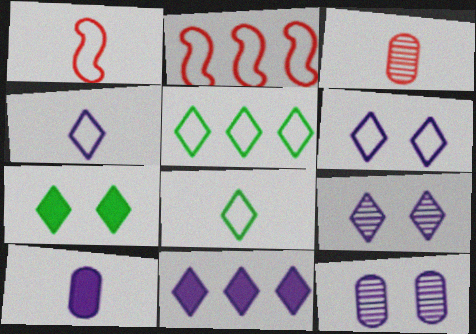[[4, 9, 11]]